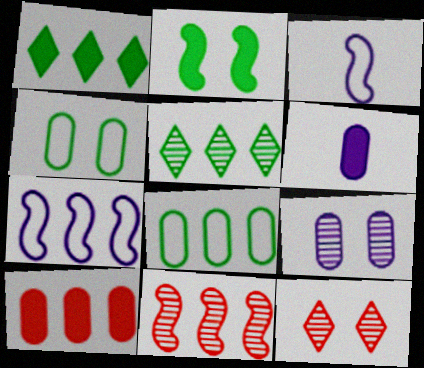[[2, 3, 11], 
[5, 7, 10]]